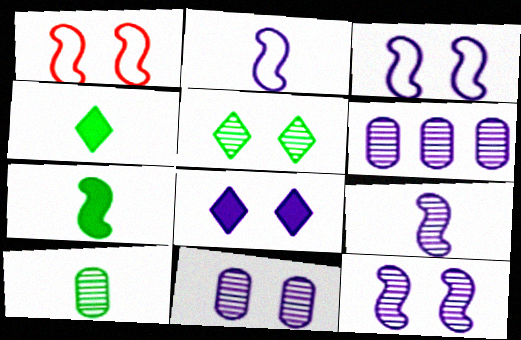[[1, 4, 6], 
[2, 6, 8], 
[3, 8, 11]]